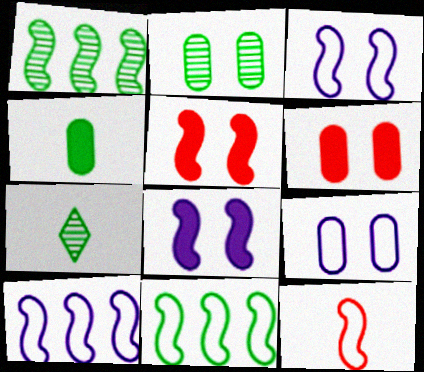[[1, 2, 7], 
[1, 8, 12], 
[2, 6, 9], 
[3, 11, 12], 
[6, 7, 10]]